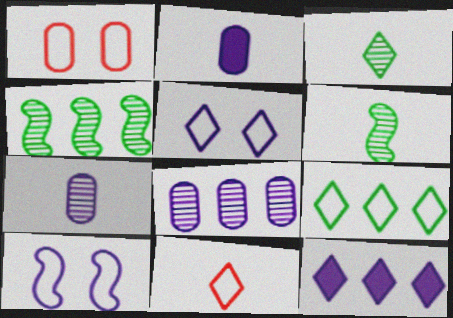[[1, 6, 12], 
[2, 6, 11], 
[5, 9, 11], 
[7, 10, 12]]